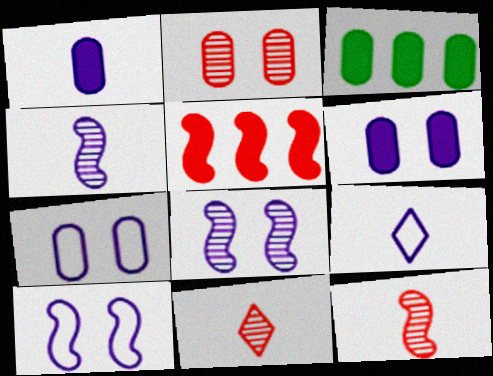[[1, 4, 9], 
[3, 10, 11]]